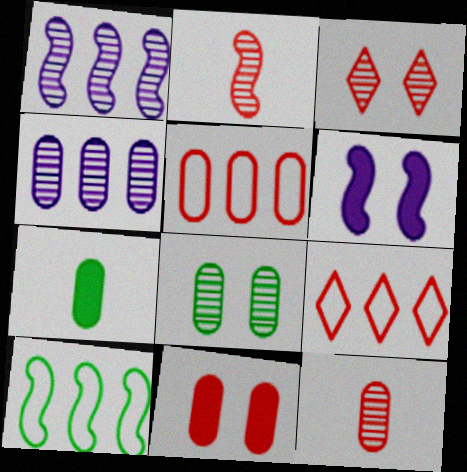[[2, 6, 10], 
[2, 9, 11], 
[4, 8, 12], 
[5, 11, 12]]